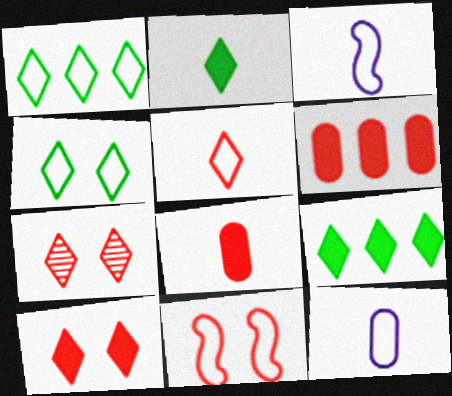[[1, 11, 12]]